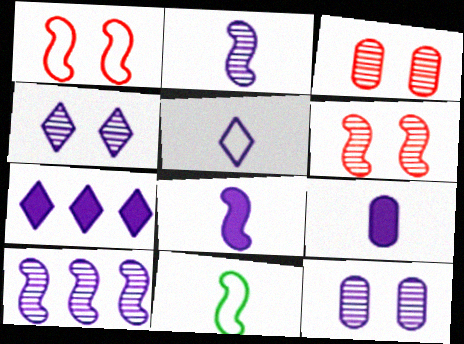[[2, 5, 9], 
[3, 7, 11], 
[4, 5, 7]]